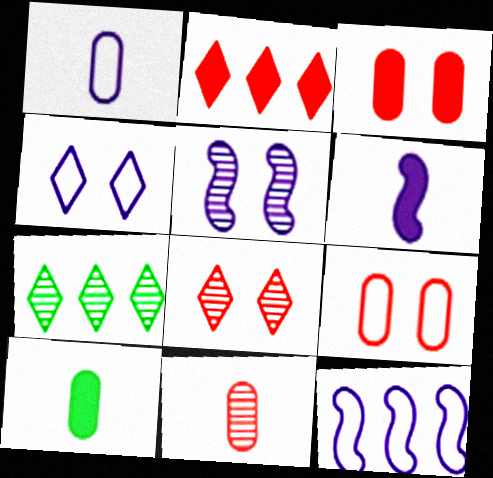[[1, 4, 12], 
[1, 10, 11], 
[5, 6, 12], 
[5, 7, 11], 
[6, 7, 9], 
[8, 10, 12]]